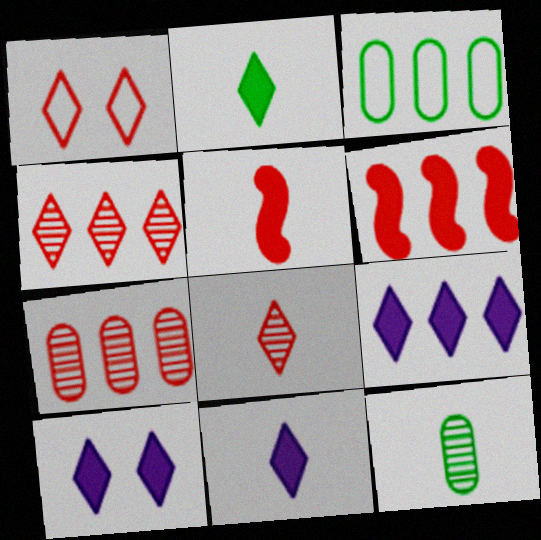[[1, 5, 7], 
[9, 10, 11]]